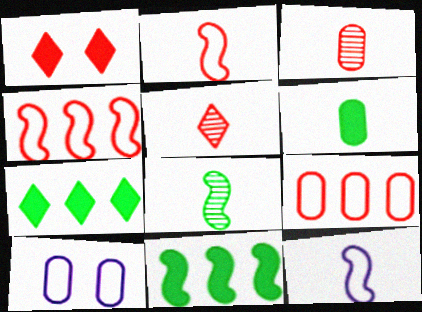[[1, 3, 4], 
[5, 6, 12], 
[5, 10, 11]]